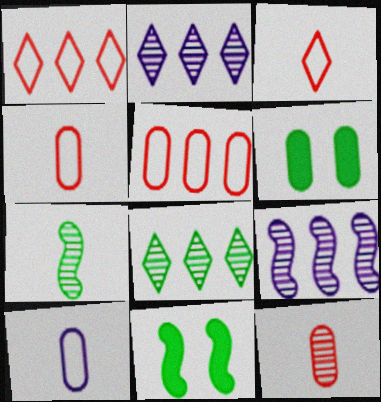[[2, 4, 11], 
[3, 6, 9]]